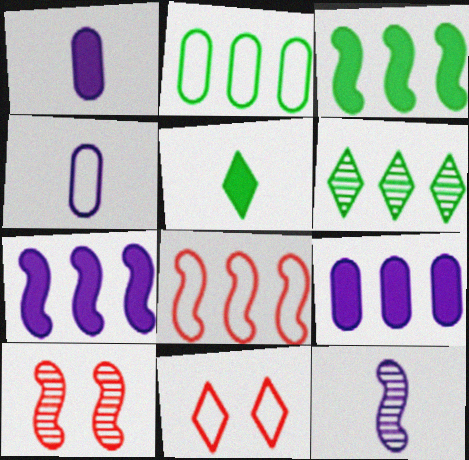[[2, 3, 6], 
[6, 8, 9]]